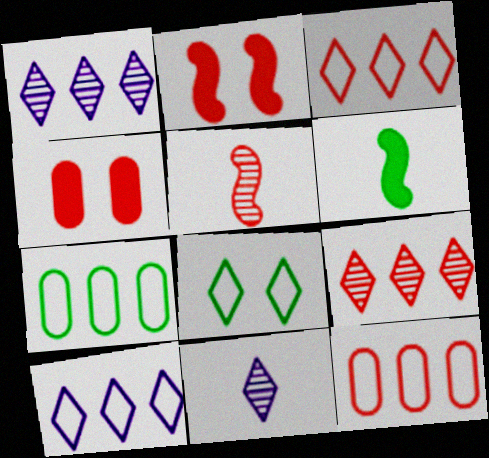[[2, 7, 11], 
[3, 4, 5]]